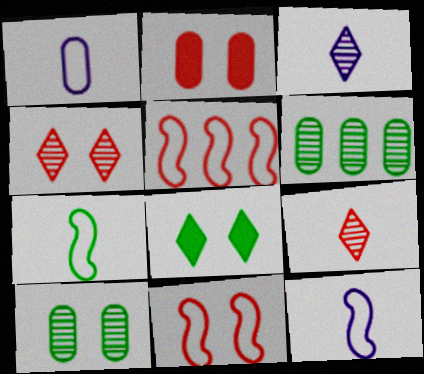[[1, 2, 6], 
[2, 4, 11], 
[2, 5, 9], 
[6, 7, 8]]